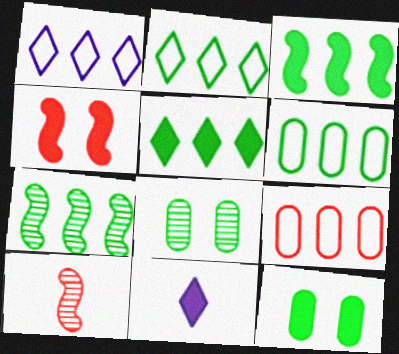[[1, 10, 12], 
[5, 6, 7]]